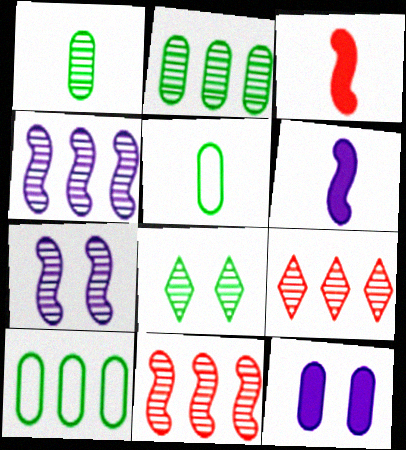[[1, 7, 9], 
[2, 4, 9]]